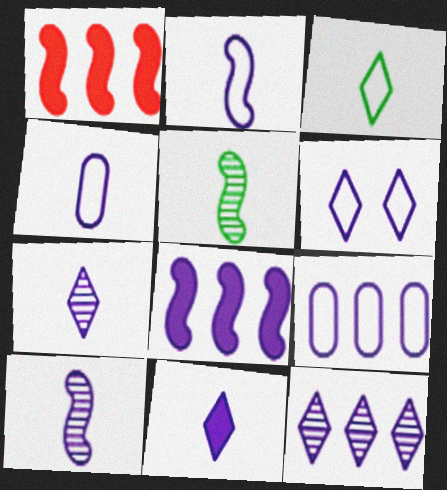[[2, 6, 9], 
[4, 10, 11], 
[6, 11, 12], 
[8, 9, 12]]